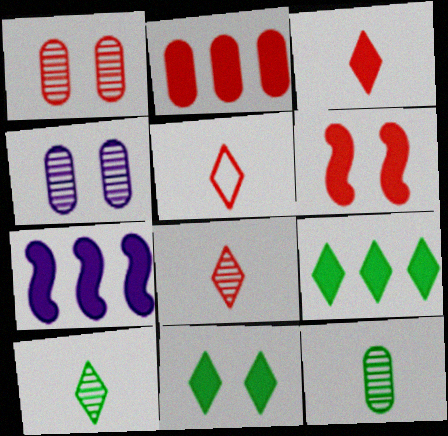[[2, 3, 6], 
[2, 7, 9], 
[3, 5, 8]]